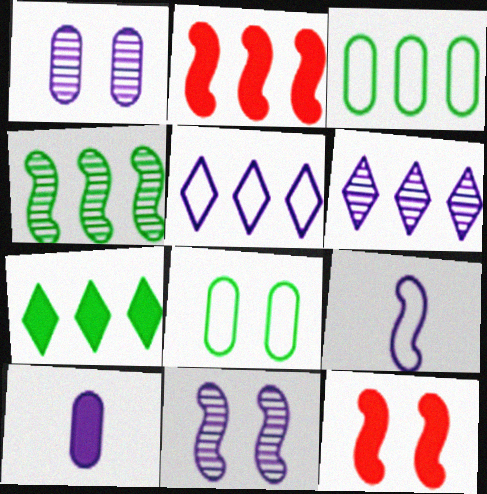[[2, 3, 6], 
[3, 4, 7], 
[4, 9, 12], 
[5, 10, 11], 
[7, 10, 12]]